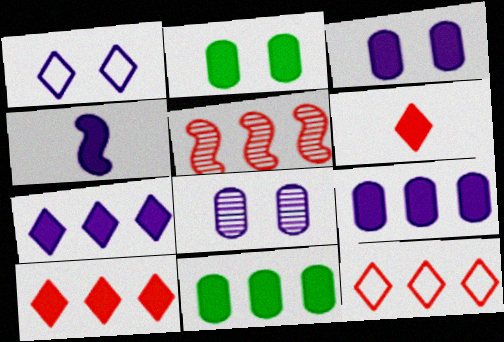[[2, 4, 10], 
[3, 4, 7]]